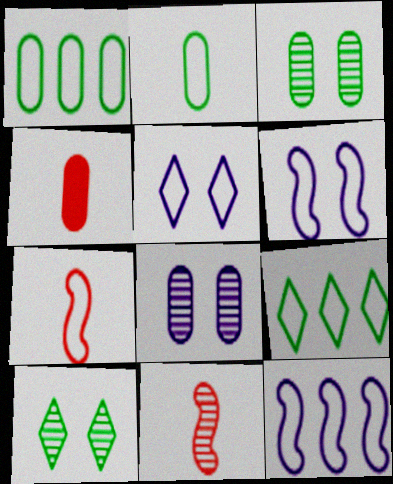[[1, 4, 8], 
[1, 5, 7], 
[4, 10, 12]]